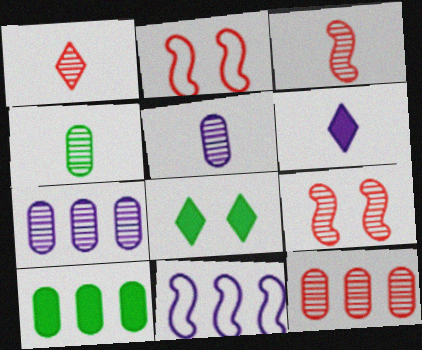[[1, 9, 12]]